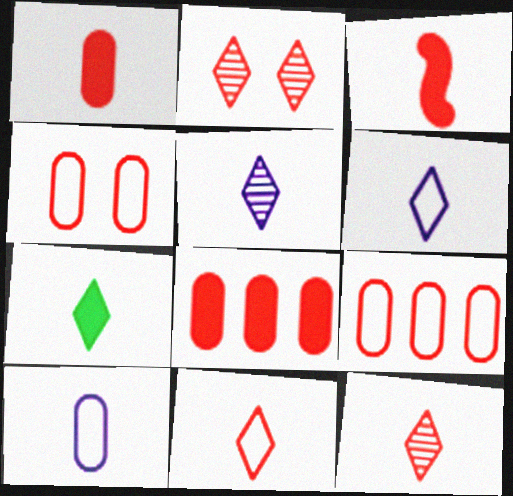[[2, 3, 9], 
[5, 7, 11], 
[6, 7, 12]]